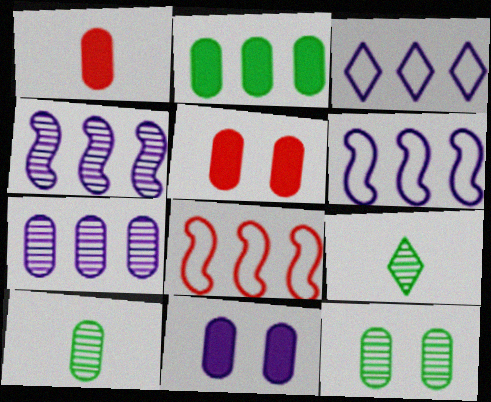[[1, 2, 11], 
[5, 6, 9], 
[8, 9, 11]]